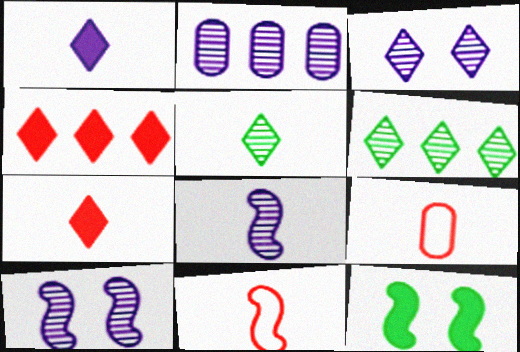[[2, 3, 8]]